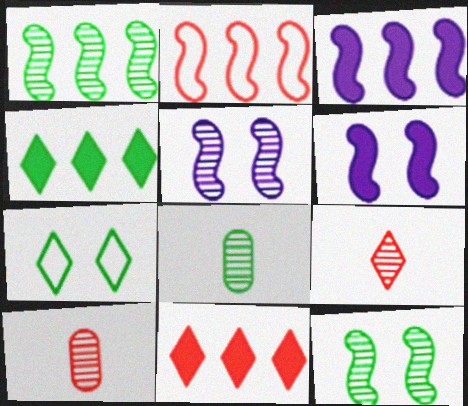[[1, 2, 3], 
[3, 7, 10]]